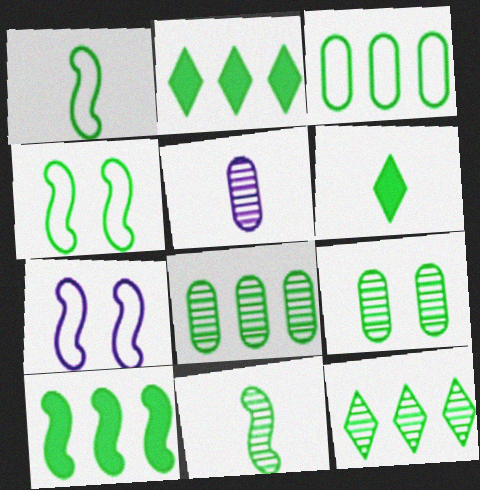[[1, 2, 9], 
[3, 10, 12], 
[4, 6, 8], 
[4, 10, 11], 
[9, 11, 12]]